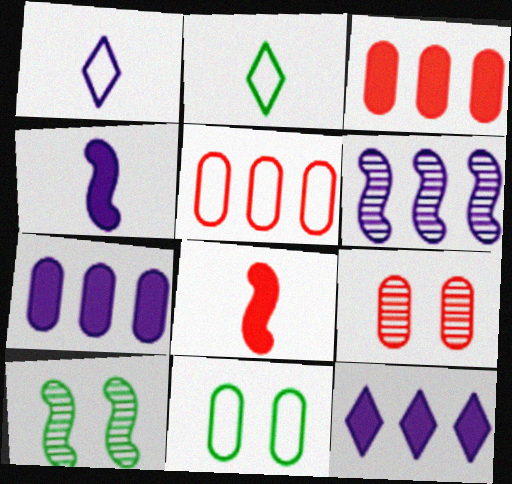[[1, 3, 10]]